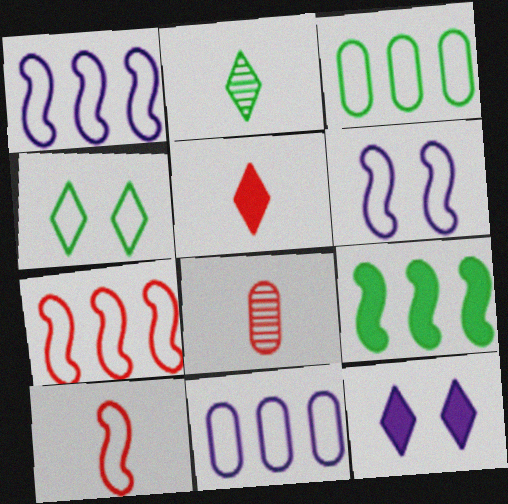[[4, 10, 11], 
[5, 8, 10]]